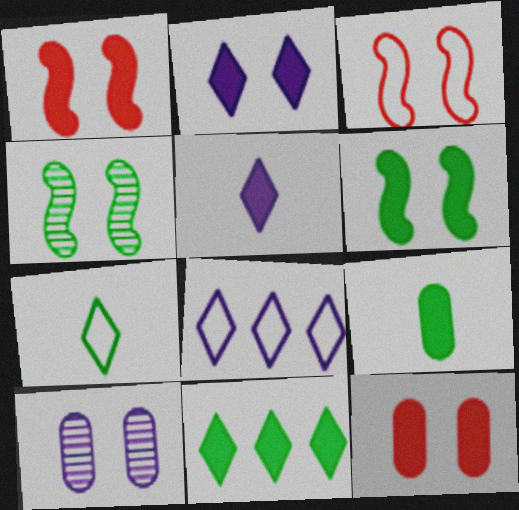[[2, 6, 12], 
[6, 9, 11]]